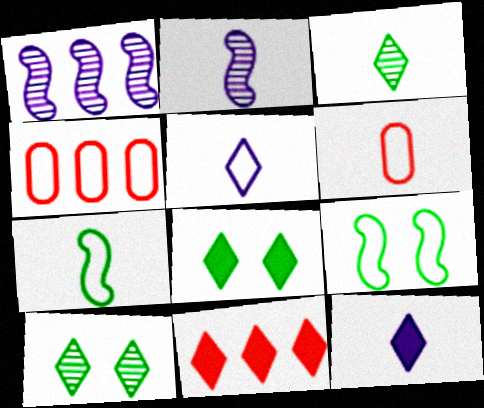[[1, 6, 8], 
[2, 4, 8], 
[4, 5, 9], 
[5, 6, 7], 
[5, 10, 11], 
[8, 11, 12]]